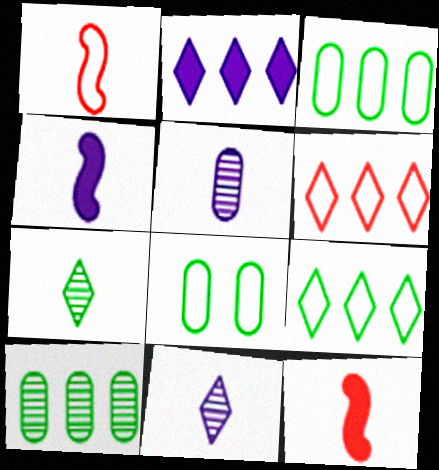[]